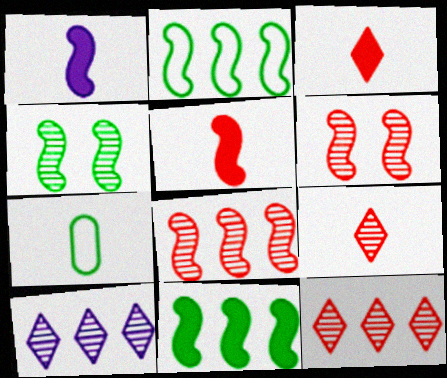[[1, 2, 6], 
[1, 7, 9]]